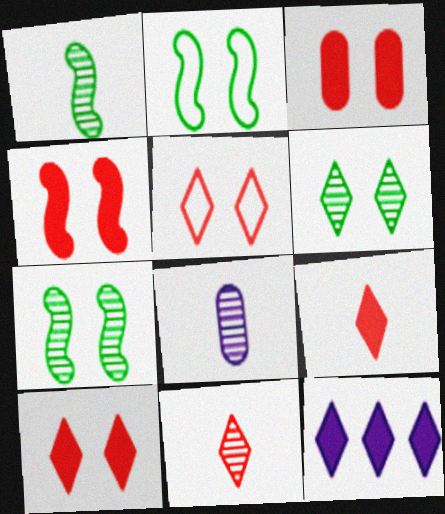[[1, 8, 11], 
[3, 4, 10]]